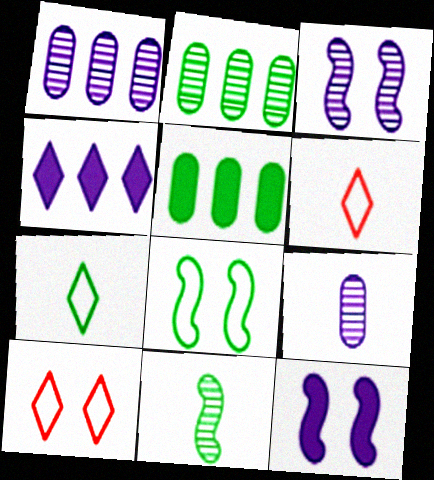[[2, 6, 12], 
[3, 5, 6]]